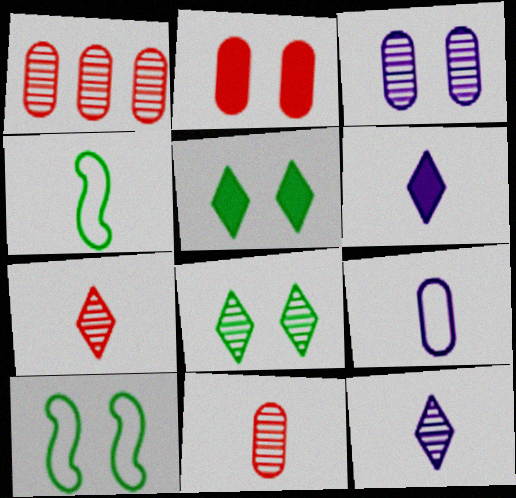[[1, 6, 10], 
[4, 6, 11]]